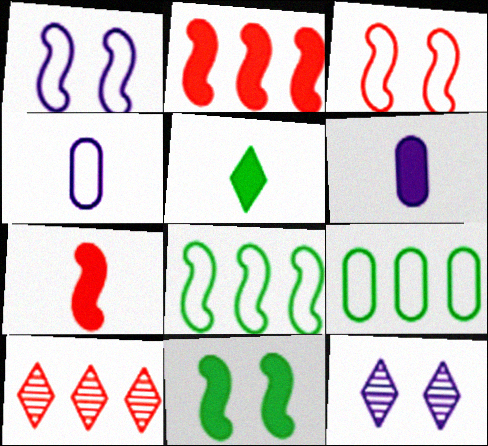[[4, 10, 11], 
[5, 6, 7], 
[7, 9, 12]]